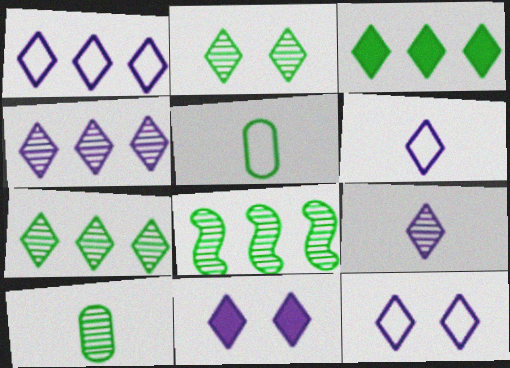[[1, 6, 12], 
[1, 9, 11], 
[2, 8, 10], 
[4, 6, 11]]